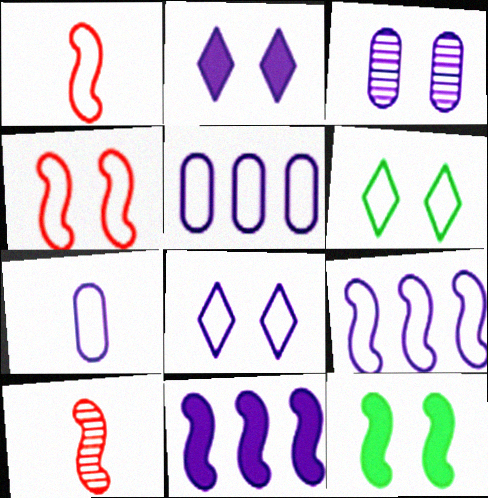[[1, 5, 6], 
[7, 8, 9], 
[9, 10, 12]]